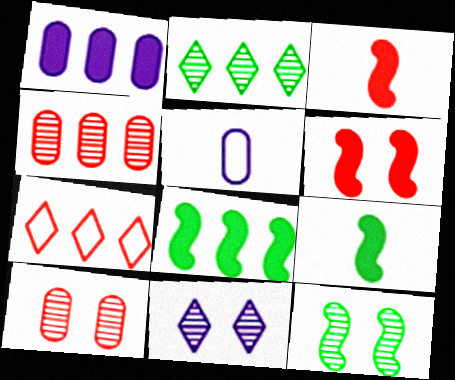[[2, 5, 6], 
[3, 7, 10], 
[10, 11, 12]]